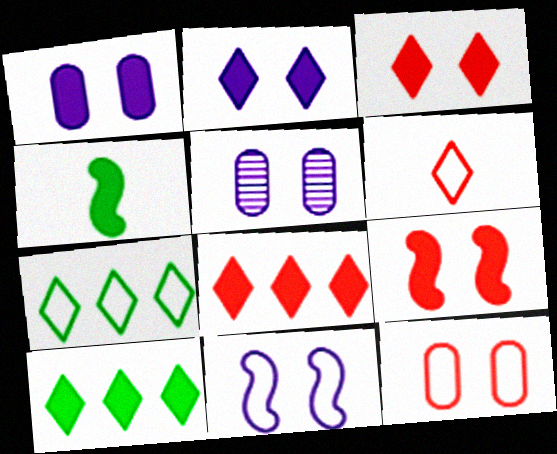[[1, 4, 8], 
[2, 5, 11]]